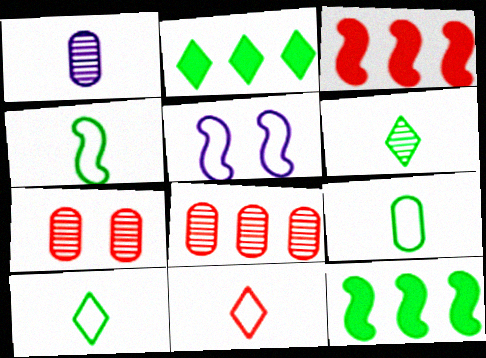[[3, 7, 11], 
[4, 9, 10]]